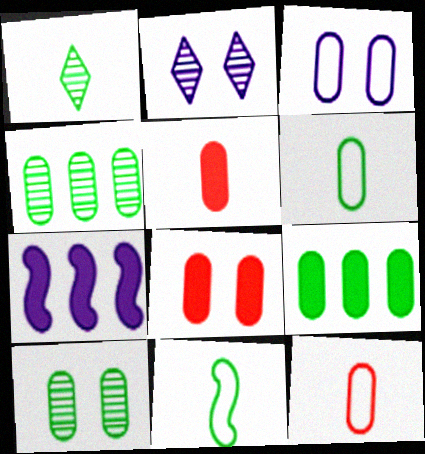[[3, 4, 5], 
[3, 8, 10], 
[6, 9, 10]]